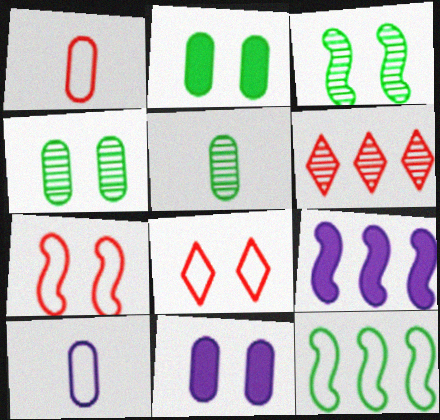[[3, 8, 11], 
[5, 8, 9], 
[8, 10, 12]]